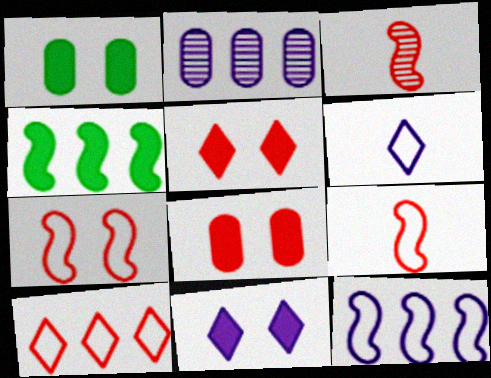[[2, 4, 10], 
[3, 8, 10]]